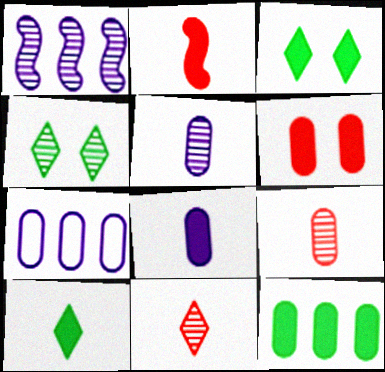[[1, 4, 9], 
[2, 4, 7], 
[2, 8, 10], 
[6, 8, 12]]